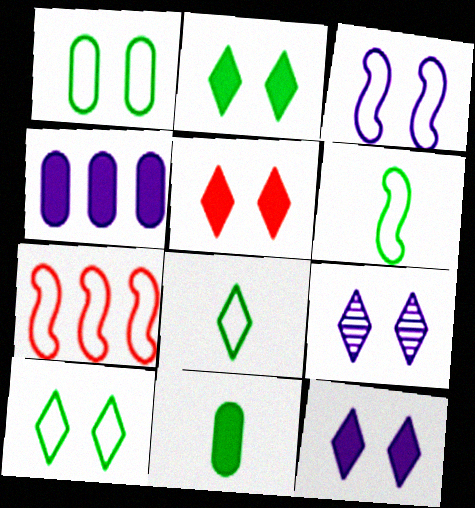[[2, 5, 12], 
[3, 6, 7], 
[5, 9, 10], 
[7, 9, 11]]